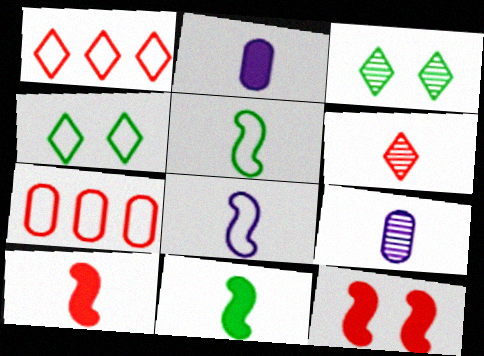[[2, 5, 6], 
[4, 7, 8], 
[6, 7, 12]]